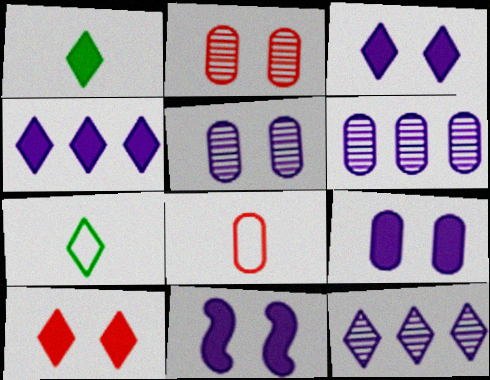[[1, 4, 10], 
[3, 9, 11], 
[7, 10, 12]]